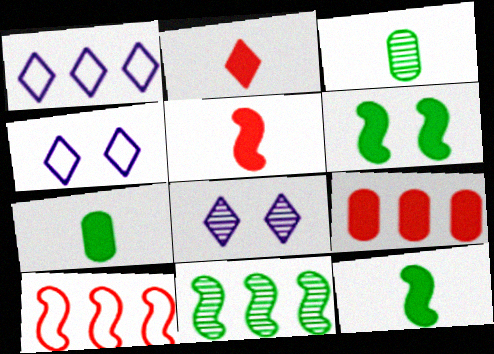[[1, 9, 11], 
[7, 8, 10]]